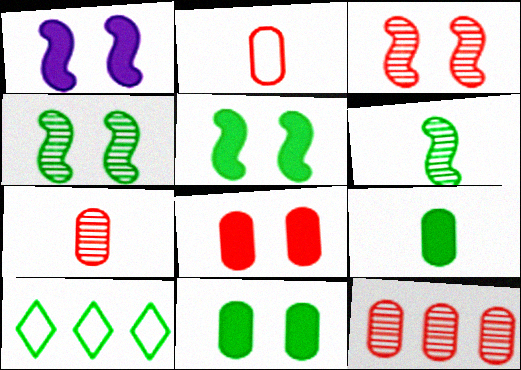[[1, 7, 10], 
[2, 8, 12], 
[4, 9, 10], 
[6, 10, 11]]